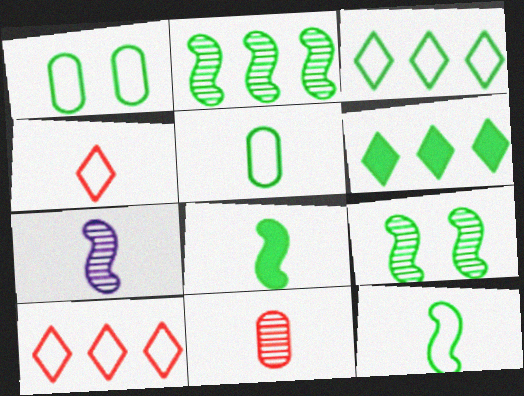[[1, 3, 12], 
[5, 6, 9]]